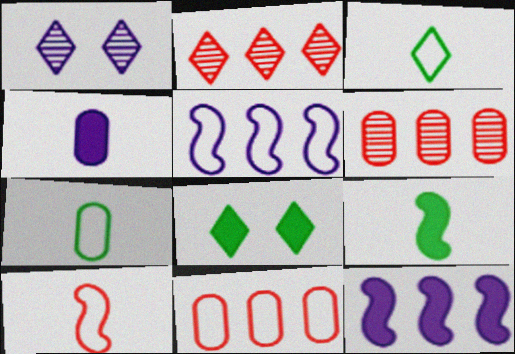[[1, 4, 5], 
[1, 9, 11]]